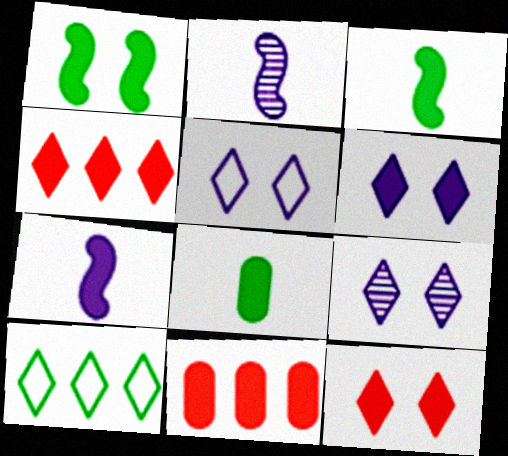[[3, 6, 11], 
[5, 6, 9]]